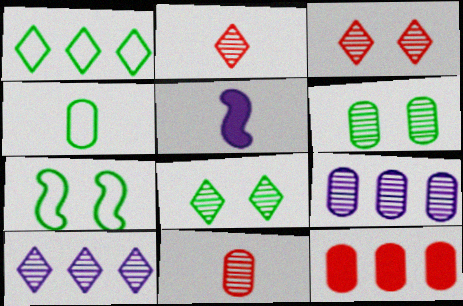[[1, 4, 7], 
[2, 4, 5], 
[2, 8, 10], 
[6, 9, 11]]